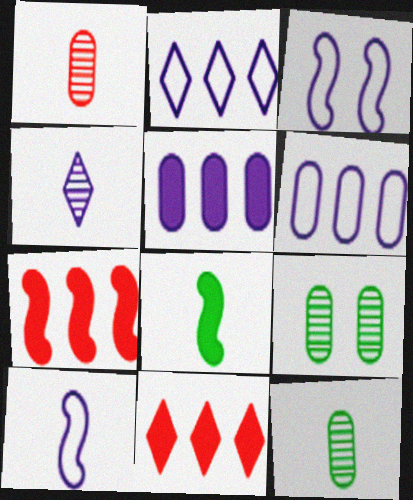[[3, 4, 5], 
[3, 11, 12], 
[9, 10, 11]]